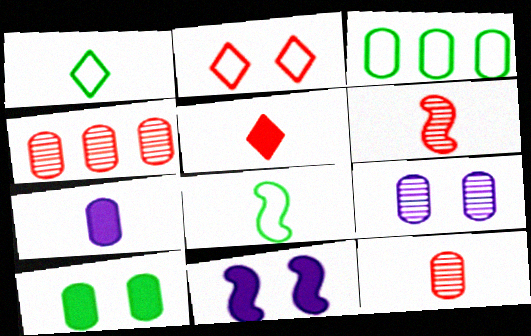[[1, 4, 11], 
[1, 6, 7]]